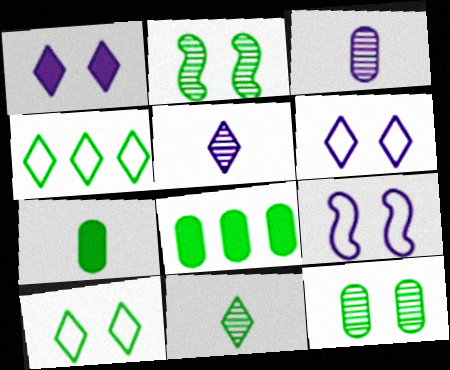[[2, 4, 7]]